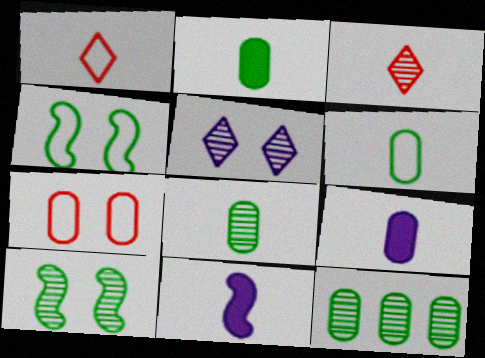[[1, 8, 11], 
[2, 6, 8], 
[3, 6, 11], 
[7, 9, 12]]